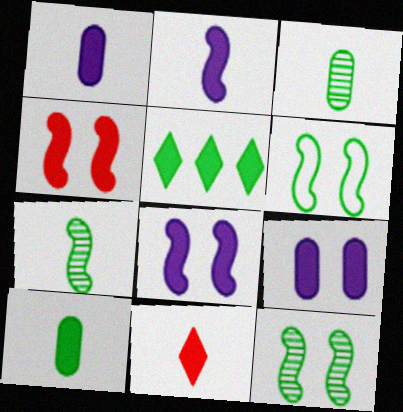[[1, 4, 5], 
[2, 10, 11], 
[3, 5, 6]]